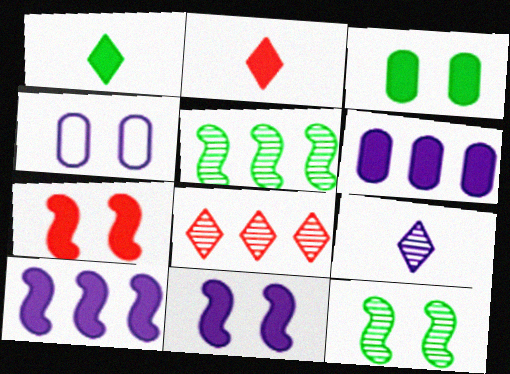[[1, 6, 7], 
[2, 3, 10], 
[2, 4, 5], 
[4, 9, 10]]